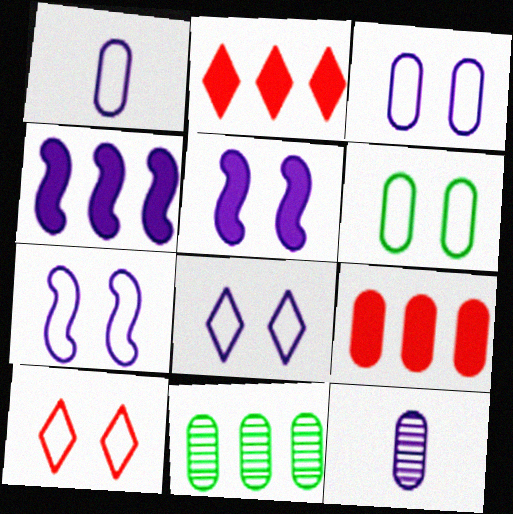[[3, 7, 8], 
[4, 8, 12], 
[6, 7, 10], 
[6, 9, 12]]